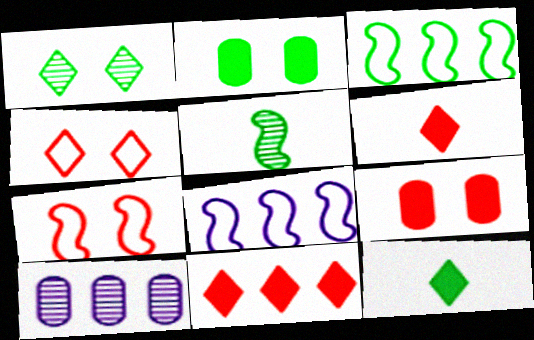[[3, 10, 11], 
[7, 10, 12]]